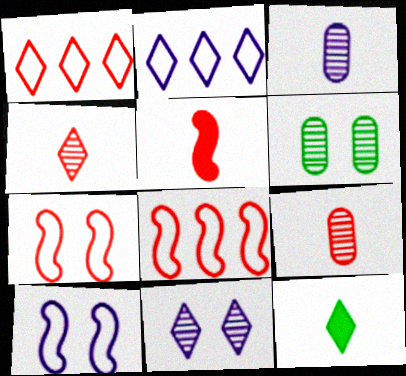[[1, 11, 12], 
[2, 5, 6]]